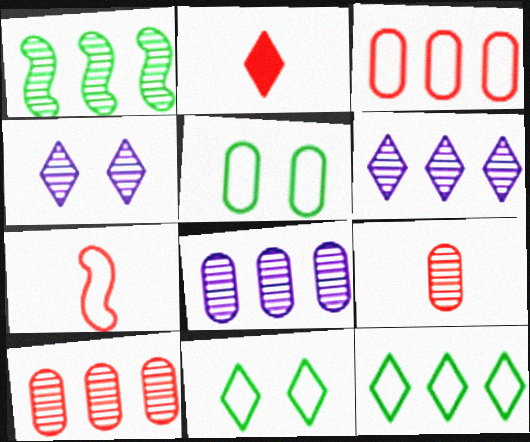[[1, 4, 9], 
[1, 6, 10], 
[2, 4, 12], 
[2, 6, 11], 
[2, 7, 9]]